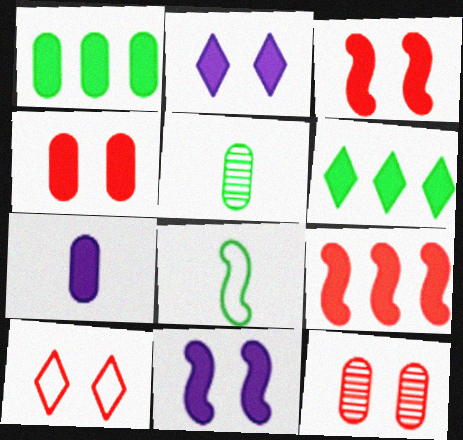[[1, 4, 7], 
[3, 6, 7], 
[3, 10, 12]]